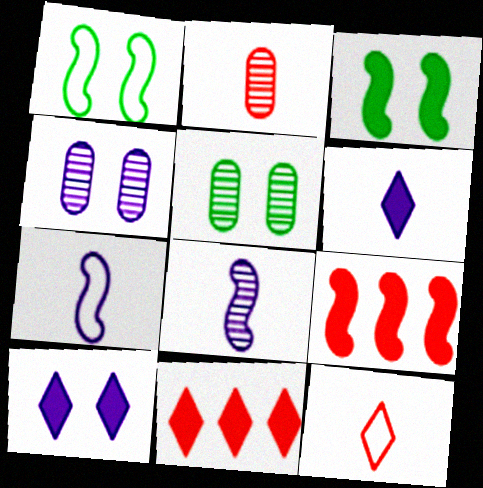[[1, 8, 9], 
[5, 7, 11]]